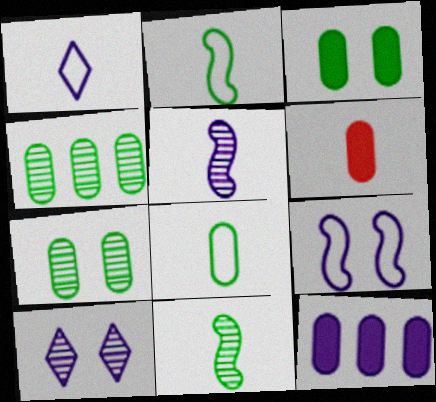[[1, 6, 11], 
[3, 4, 8], 
[3, 6, 12]]